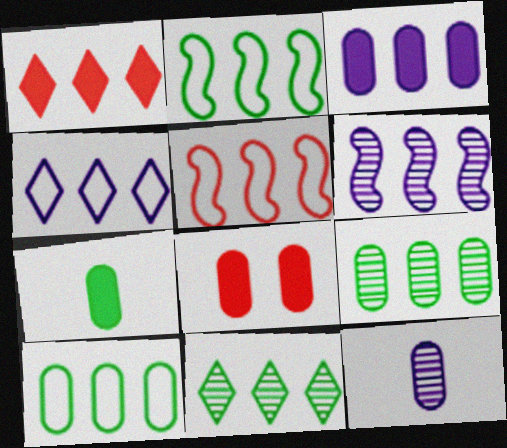[[1, 4, 11], 
[1, 6, 10], 
[3, 4, 6], 
[3, 5, 11], 
[3, 7, 8], 
[4, 5, 10], 
[8, 10, 12]]